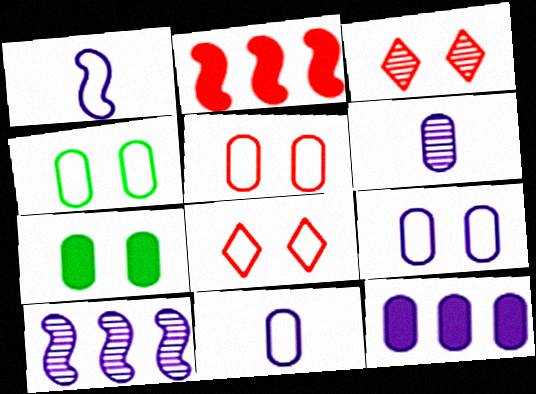[[4, 5, 9], 
[6, 9, 12]]